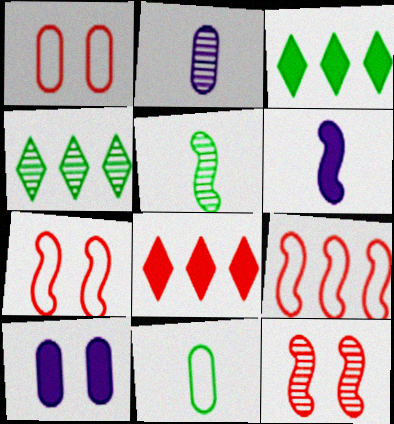[[1, 4, 6], 
[2, 3, 7], 
[2, 4, 12]]